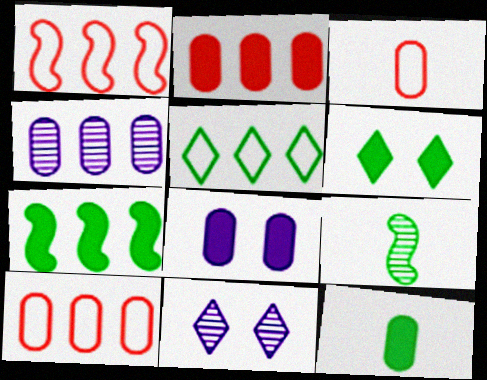[[1, 11, 12], 
[2, 8, 12], 
[3, 7, 11], 
[6, 7, 12]]